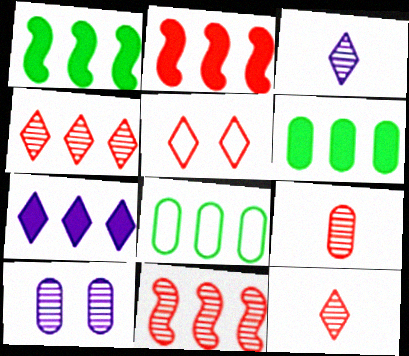[[2, 5, 9], 
[2, 6, 7], 
[7, 8, 11]]